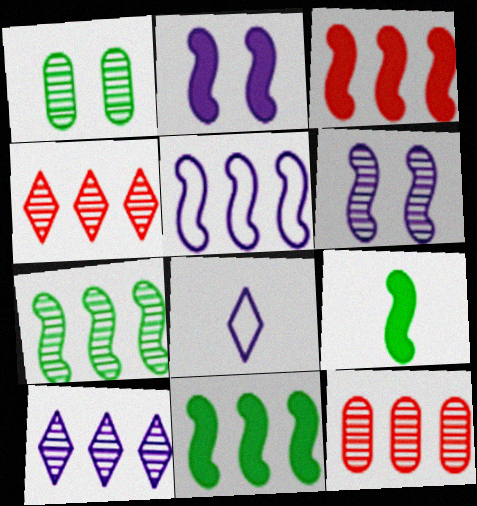[[1, 3, 8], 
[2, 3, 9], 
[3, 5, 7], 
[7, 10, 12]]